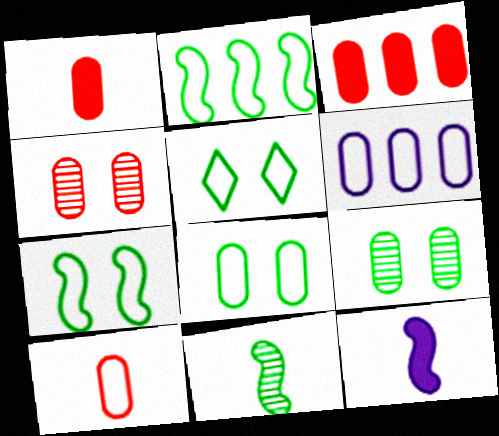[[1, 6, 9], 
[3, 4, 10], 
[5, 7, 8], 
[6, 8, 10]]